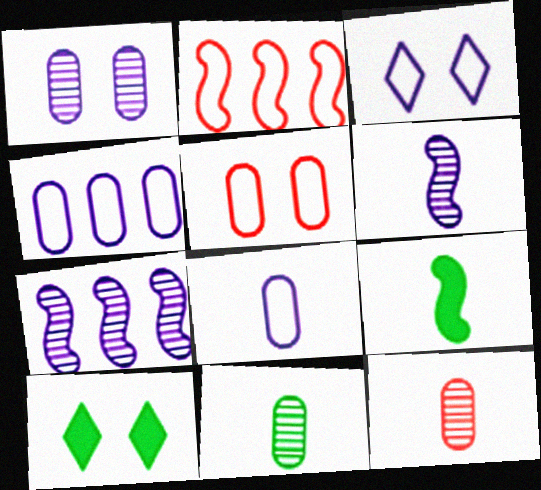[]